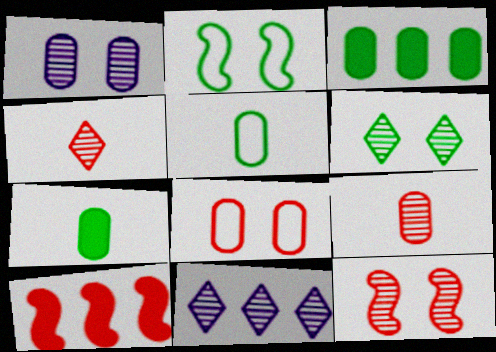[[1, 6, 12], 
[4, 6, 11], 
[4, 8, 10]]